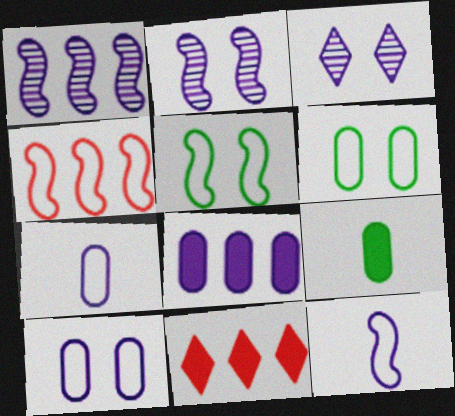[[3, 4, 9], 
[3, 8, 12], 
[4, 5, 12]]